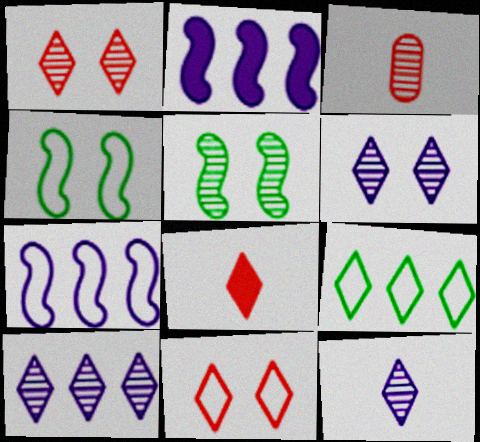[[3, 5, 10], 
[6, 8, 9], 
[6, 10, 12]]